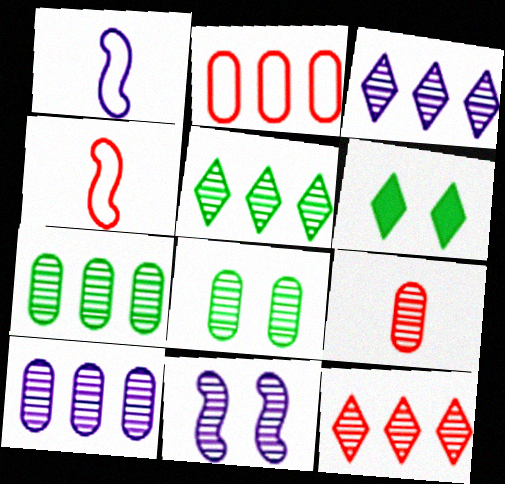[[3, 5, 12], 
[4, 6, 10], 
[5, 9, 11], 
[8, 9, 10]]